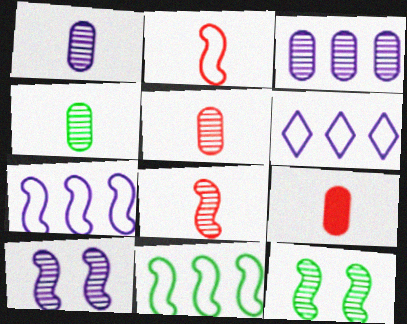[[1, 4, 5], 
[6, 9, 12]]